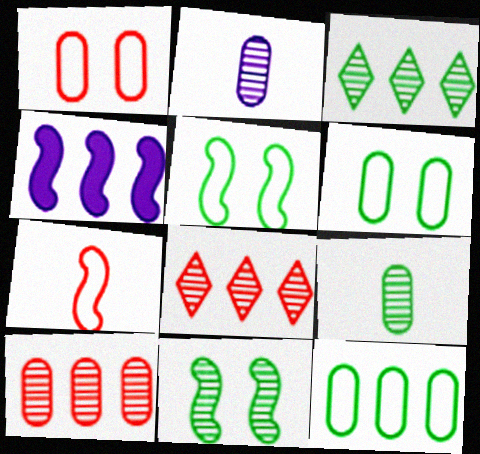[[2, 8, 11], 
[3, 9, 11], 
[4, 7, 11], 
[4, 8, 12]]